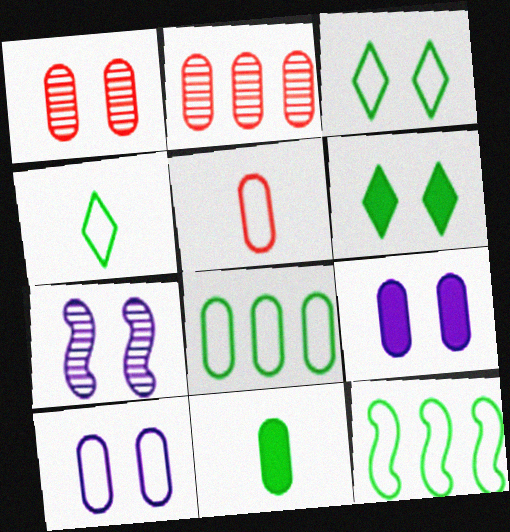[[2, 10, 11], 
[5, 8, 10]]